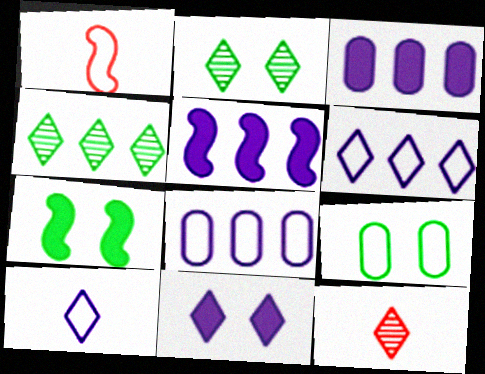[[1, 2, 3], 
[1, 6, 9], 
[2, 7, 9], 
[5, 9, 12], 
[7, 8, 12]]